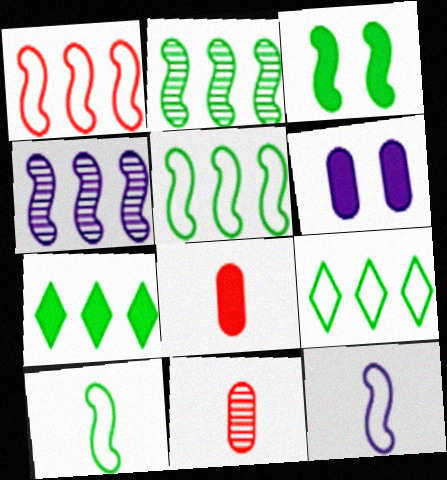[[2, 3, 10]]